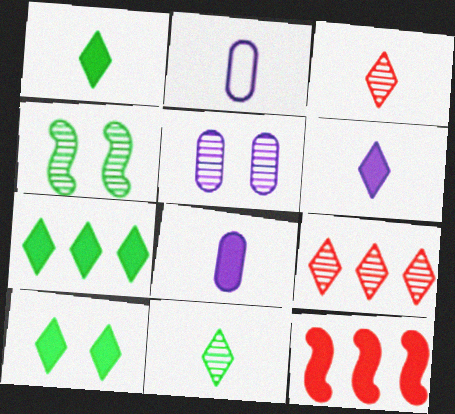[[1, 7, 10], 
[8, 10, 12]]